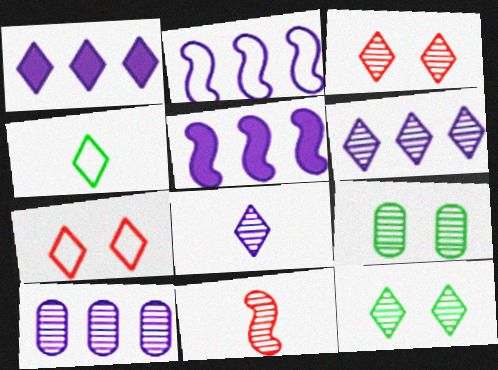[[1, 2, 10], 
[1, 3, 4], 
[6, 9, 11], 
[10, 11, 12]]